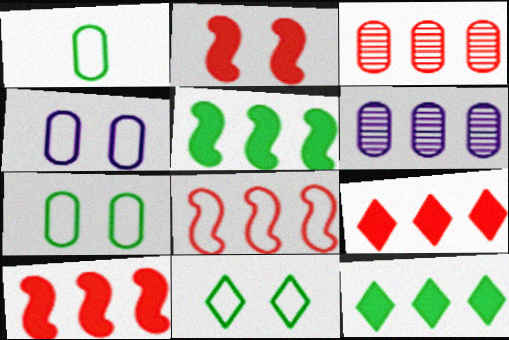[[3, 8, 9], 
[6, 8, 12]]